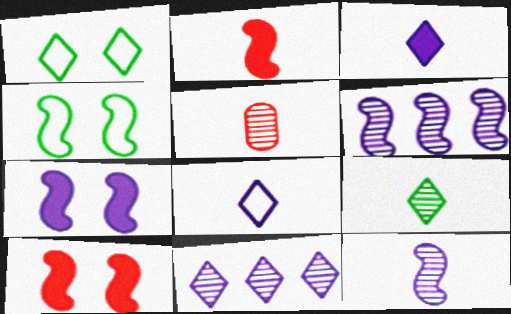[[2, 4, 6], 
[5, 9, 12]]